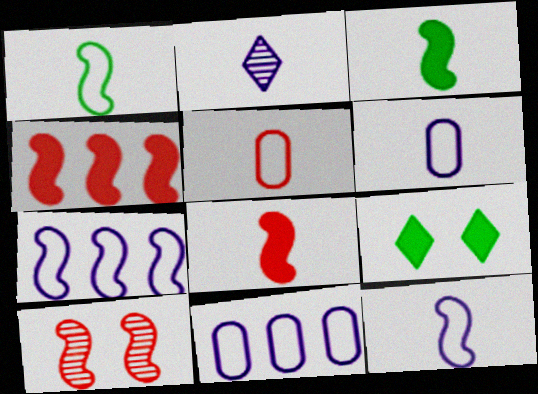[[2, 3, 5], 
[3, 7, 10]]